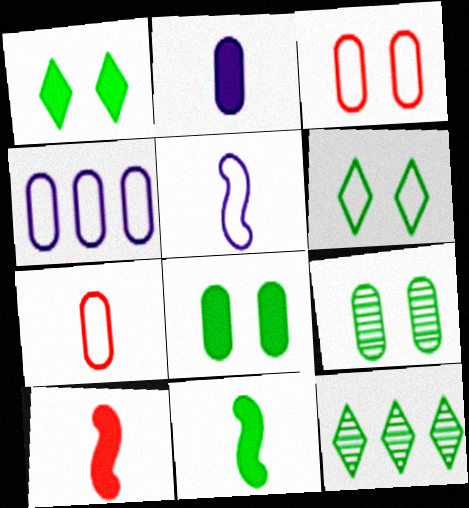[]